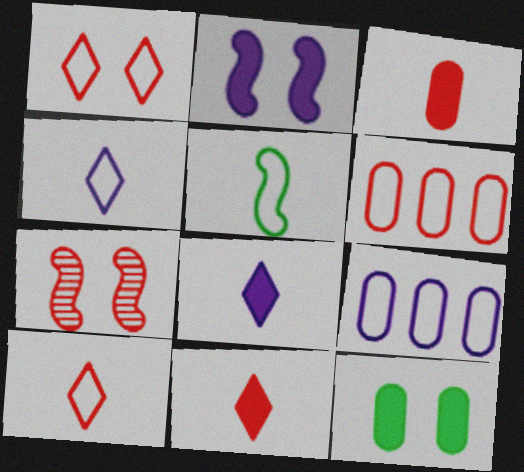[[1, 5, 9], 
[6, 7, 11]]